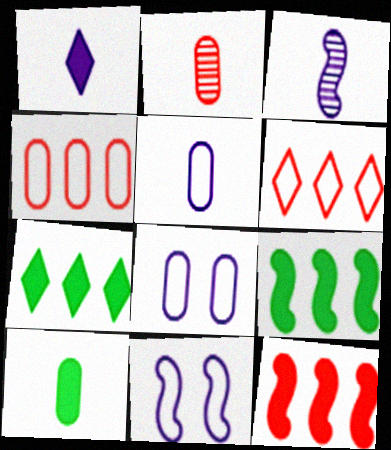[[1, 3, 5], 
[2, 5, 10], 
[2, 7, 11]]